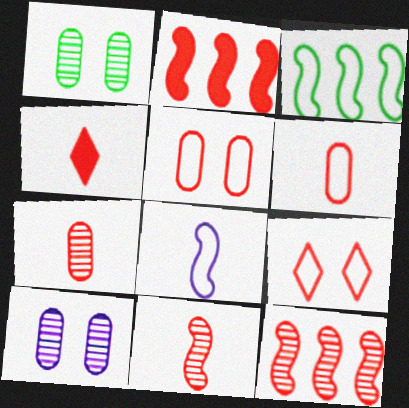[[2, 7, 9], 
[3, 4, 10], 
[4, 5, 12], 
[4, 6, 11]]